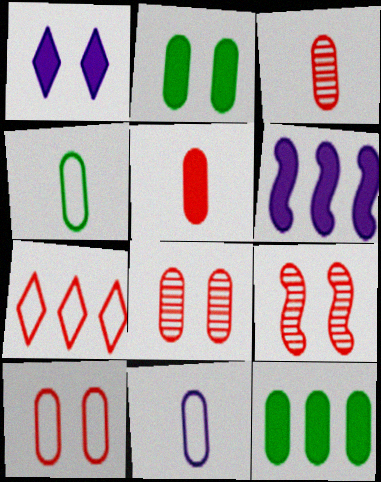[[5, 7, 9], 
[8, 11, 12]]